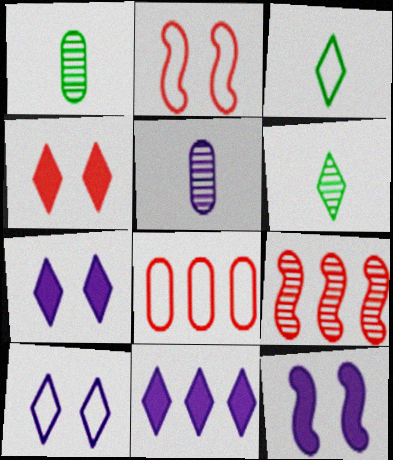[[1, 2, 11], 
[6, 8, 12]]